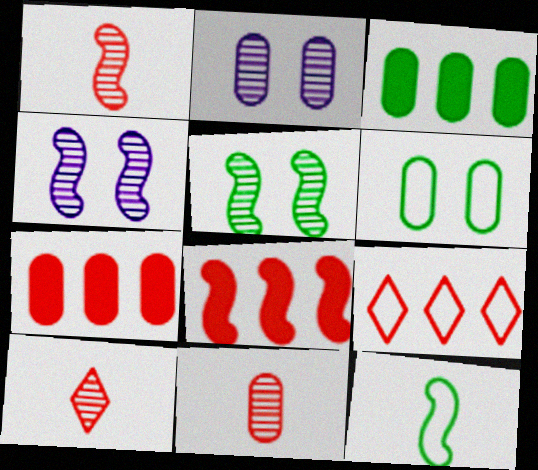[[1, 10, 11], 
[4, 8, 12]]